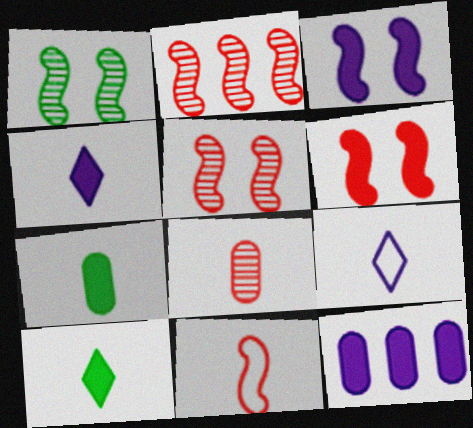[[2, 6, 11], 
[3, 4, 12], 
[6, 10, 12]]